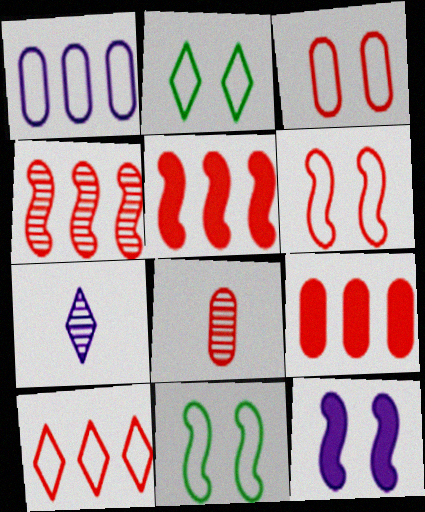[[1, 7, 12], 
[3, 8, 9], 
[4, 9, 10], 
[7, 9, 11]]